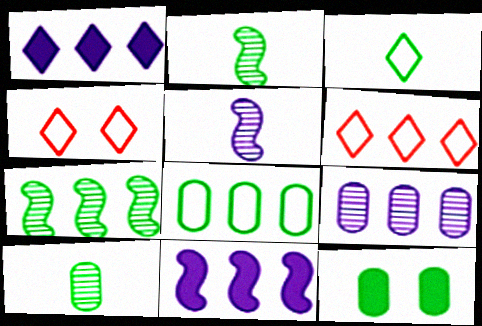[[3, 7, 12], 
[4, 10, 11], 
[5, 6, 12], 
[8, 10, 12]]